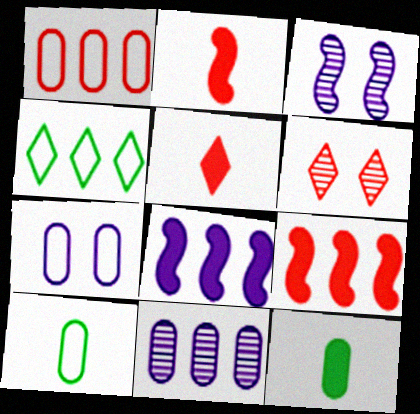[[1, 2, 6], 
[1, 7, 10], 
[4, 9, 11], 
[6, 8, 10]]